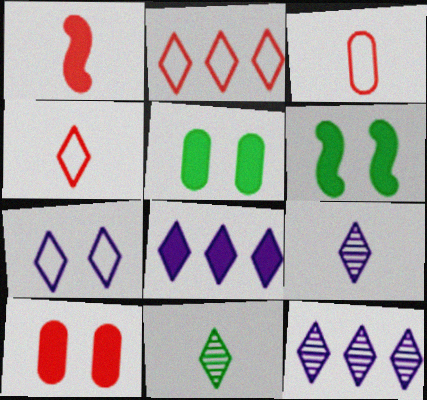[[1, 5, 8], 
[3, 6, 12], 
[7, 8, 9]]